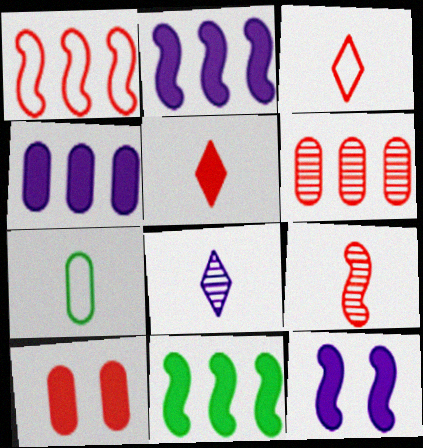[]